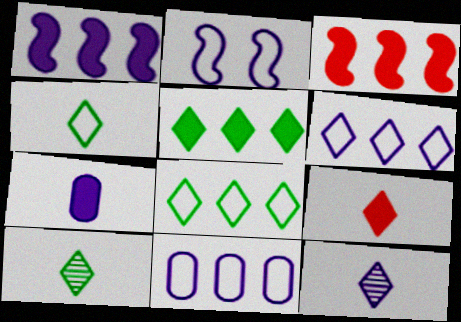[[4, 9, 12]]